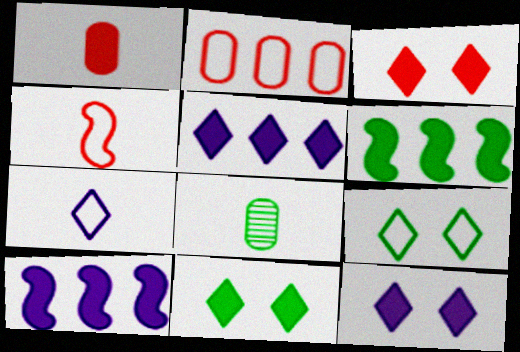[[1, 6, 12], 
[1, 10, 11], 
[3, 11, 12], 
[6, 8, 9]]